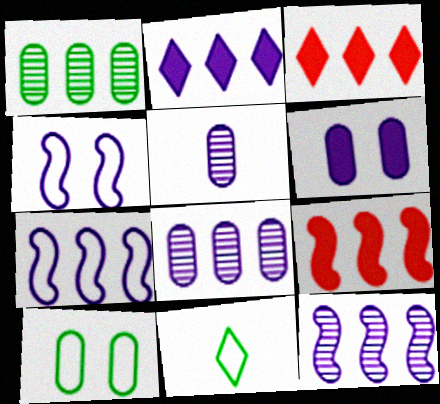[[1, 3, 7], 
[2, 4, 5], 
[2, 7, 8]]